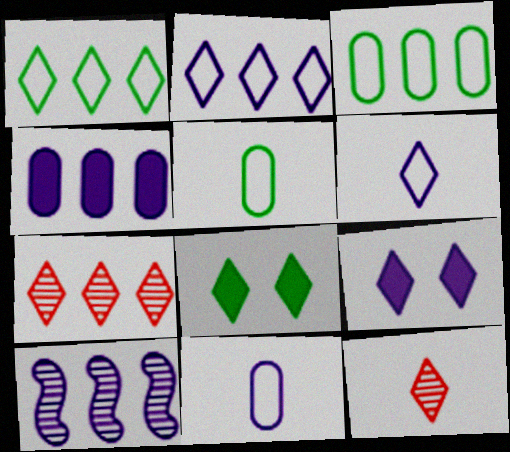[[1, 9, 12], 
[2, 4, 10], 
[2, 8, 12], 
[6, 7, 8], 
[9, 10, 11]]